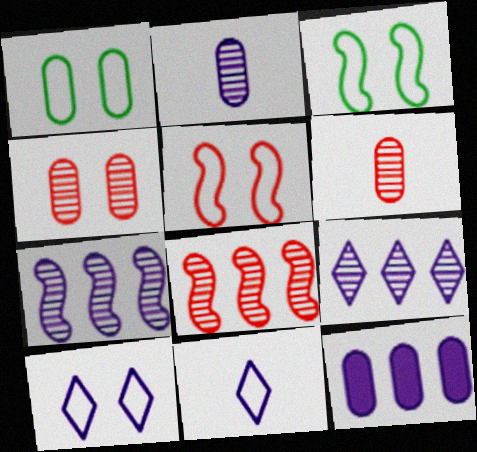[[1, 5, 10], 
[1, 6, 12]]